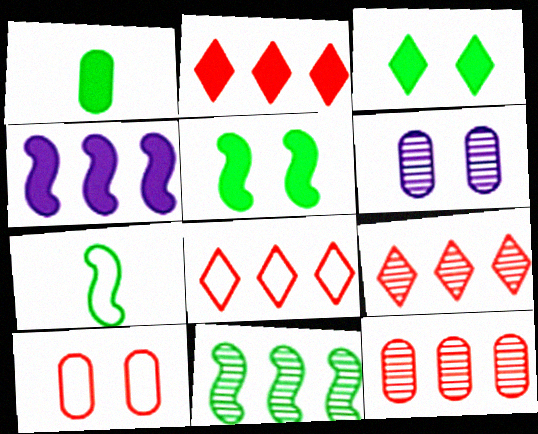[[2, 6, 7], 
[2, 8, 9], 
[5, 7, 11]]